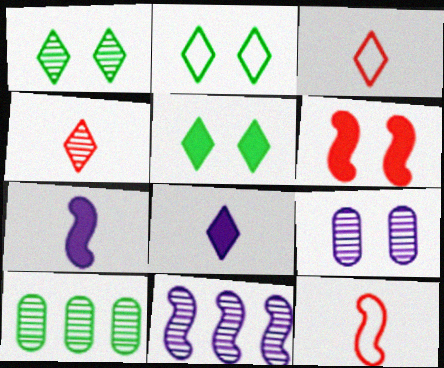[[1, 2, 5], 
[2, 6, 9]]